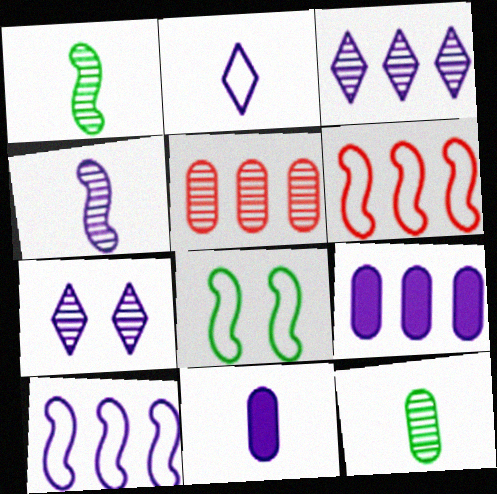[[1, 5, 7], 
[2, 4, 11], 
[3, 9, 10], 
[7, 10, 11]]